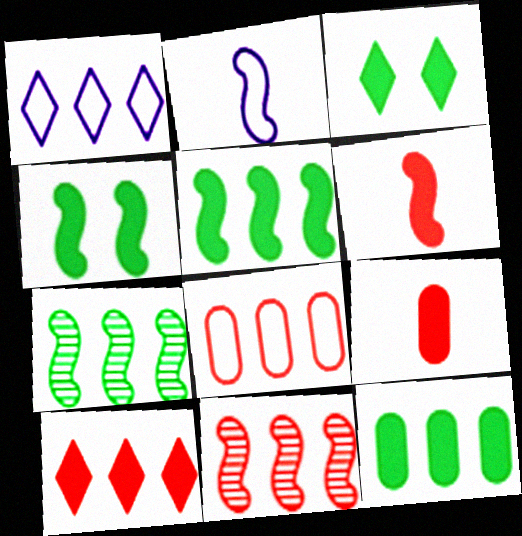[[1, 11, 12], 
[2, 4, 11], 
[8, 10, 11]]